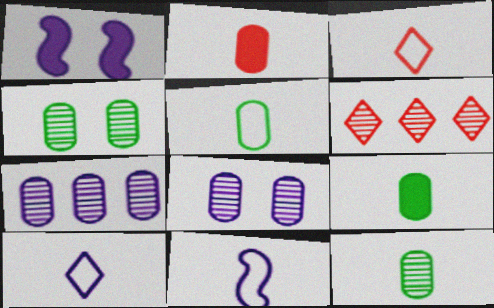[[1, 5, 6], 
[1, 7, 10], 
[3, 5, 11], 
[5, 9, 12]]